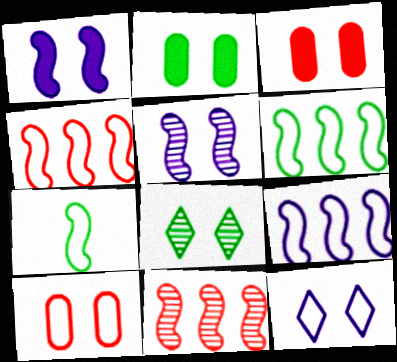[[1, 7, 11], 
[1, 8, 10], 
[4, 6, 9]]